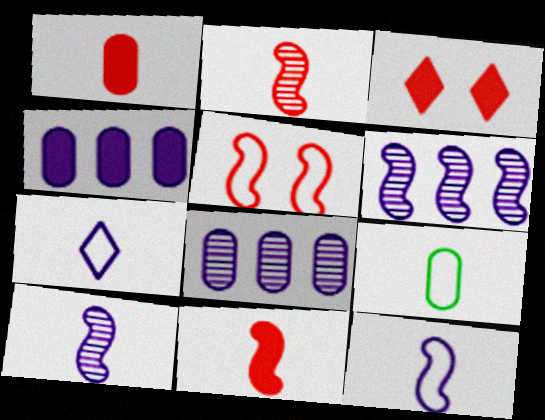[[3, 6, 9]]